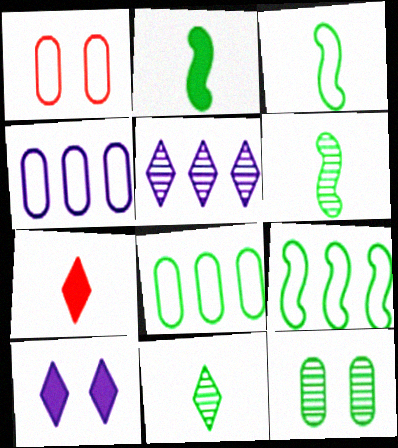[[1, 2, 5], 
[2, 3, 6]]